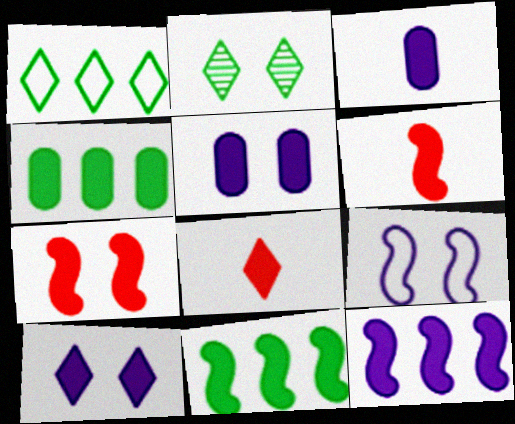[[3, 10, 12], 
[4, 6, 10], 
[5, 8, 11]]